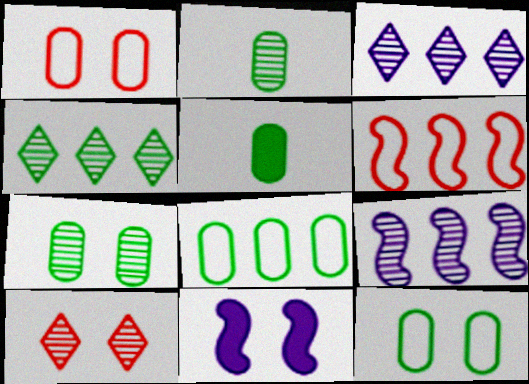[[2, 9, 10], 
[5, 7, 8], 
[10, 11, 12]]